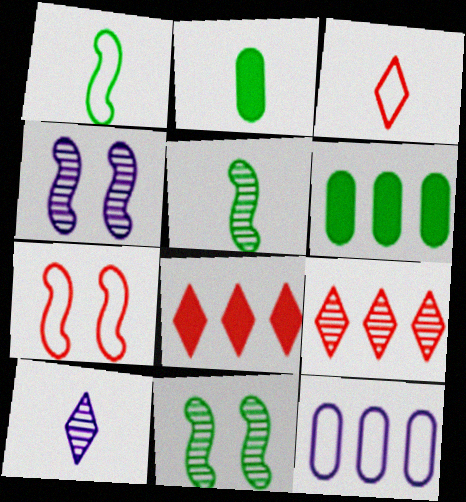[[3, 4, 6], 
[6, 7, 10]]